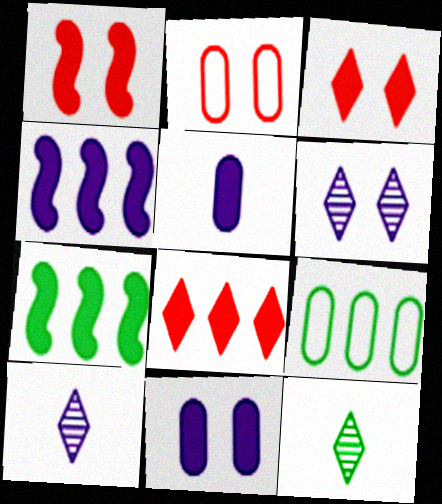[[1, 9, 10], 
[2, 4, 12], 
[2, 7, 10], 
[3, 5, 7]]